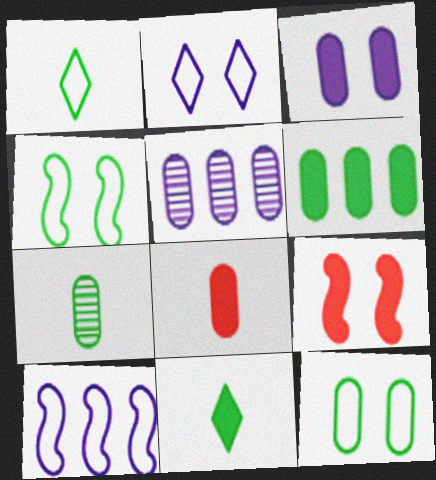[[1, 5, 9], 
[3, 6, 8], 
[5, 8, 12], 
[6, 7, 12]]